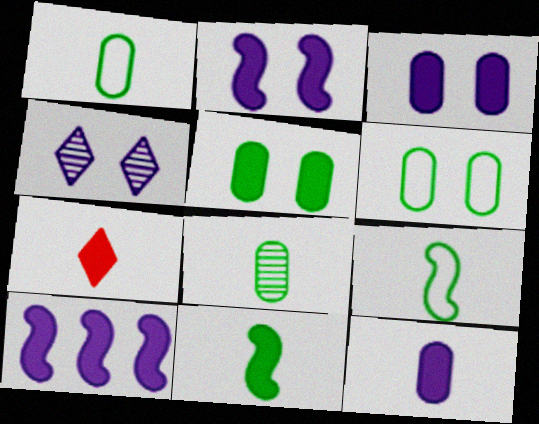[[5, 7, 10], 
[7, 11, 12]]